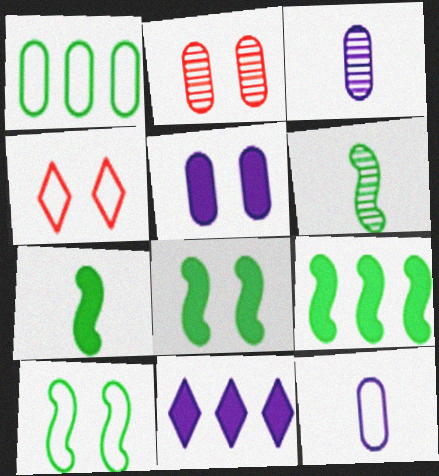[[3, 4, 9], 
[6, 9, 10], 
[7, 8, 9]]